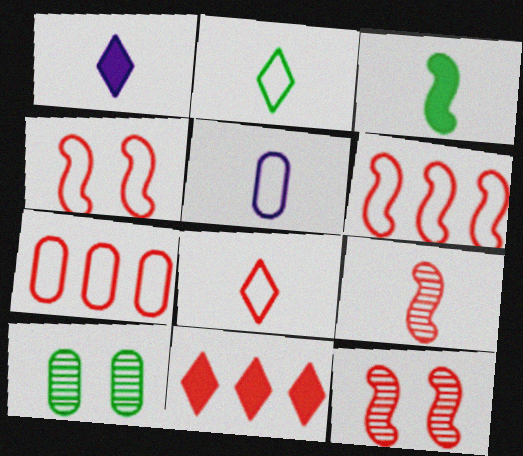[[1, 6, 10], 
[4, 7, 8]]